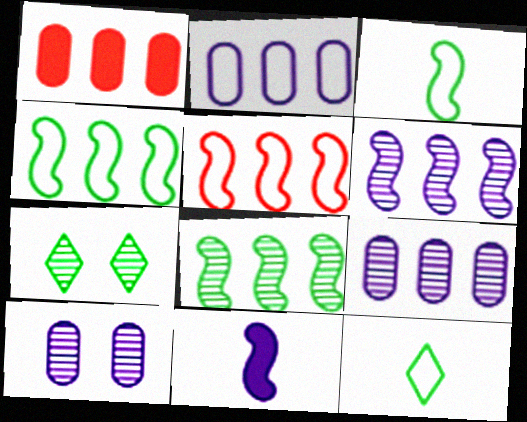[]